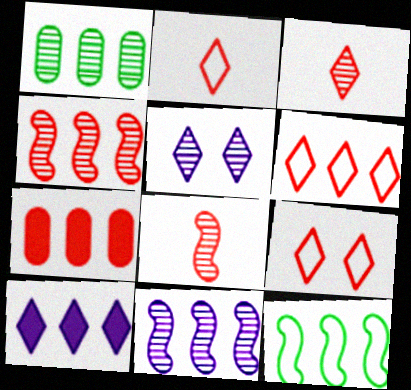[[1, 5, 8], 
[2, 6, 9], 
[4, 6, 7], 
[7, 8, 9]]